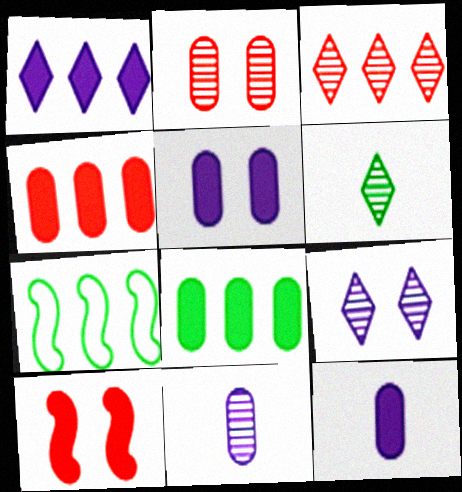[[3, 6, 9]]